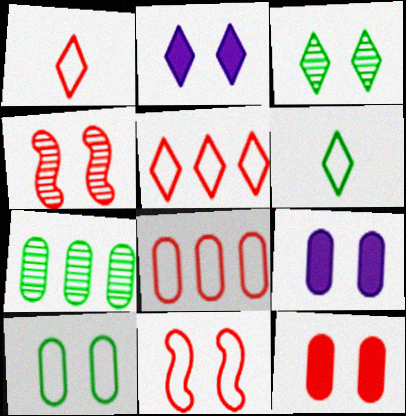[[1, 8, 11], 
[2, 4, 10], 
[3, 9, 11]]